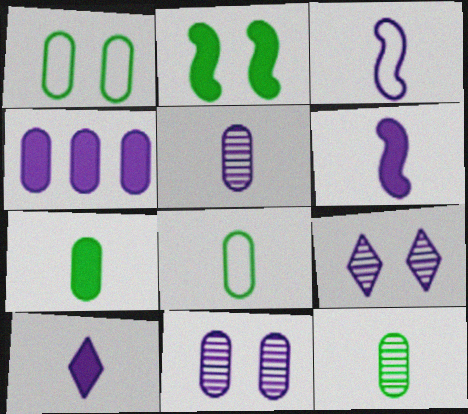[[3, 4, 9], 
[3, 5, 10], 
[7, 8, 12]]